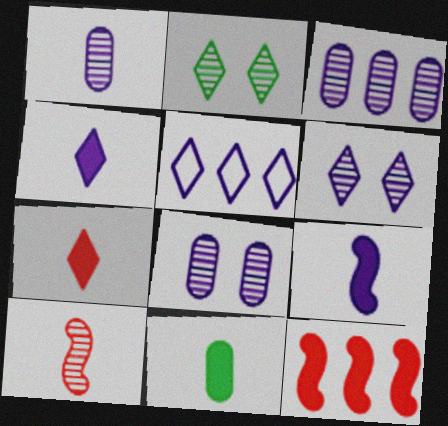[[1, 3, 8], 
[2, 3, 10], 
[2, 5, 7], 
[4, 5, 6], 
[5, 8, 9], 
[7, 9, 11]]